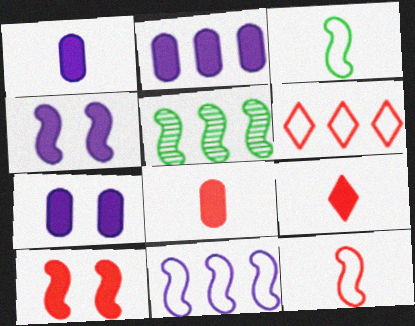[[1, 2, 7], 
[2, 5, 6], 
[4, 5, 12]]